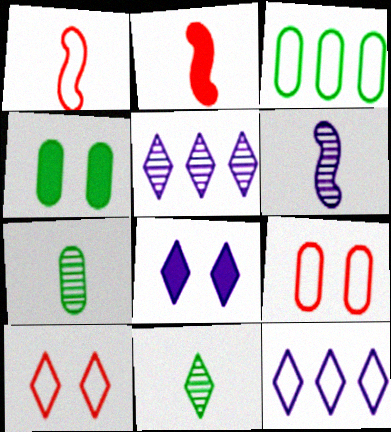[[1, 4, 5], 
[3, 4, 7]]